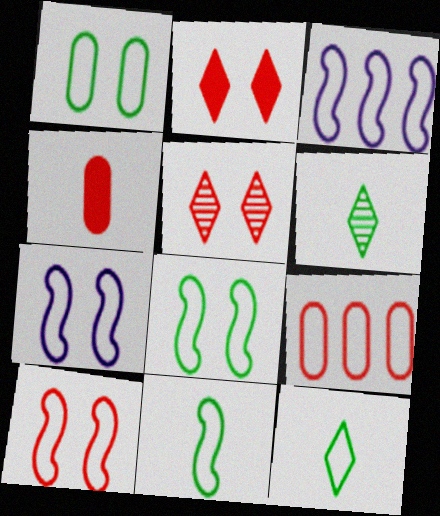[[3, 10, 11], 
[7, 8, 10], 
[7, 9, 12]]